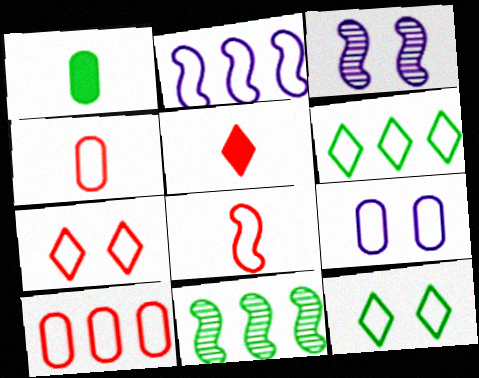[[1, 11, 12], 
[2, 4, 12], 
[2, 6, 10], 
[5, 9, 11], 
[6, 8, 9], 
[7, 8, 10]]